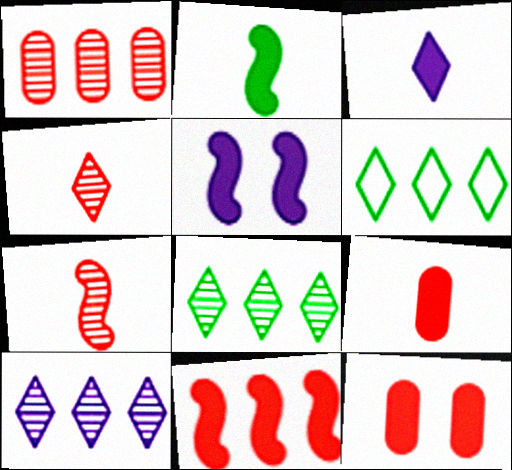[[2, 3, 9], 
[2, 5, 11]]